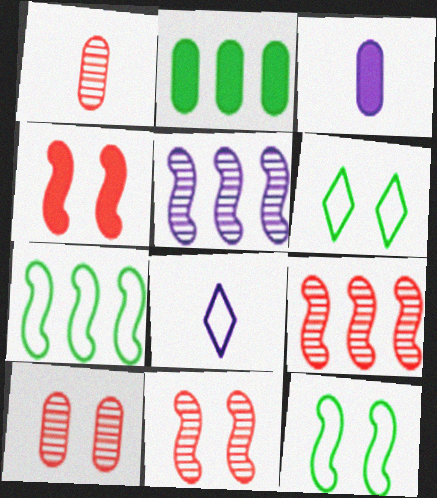[[2, 8, 11], 
[3, 6, 9]]